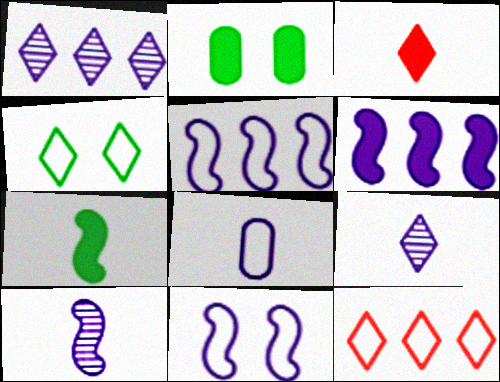[[1, 3, 4], 
[2, 3, 6], 
[2, 10, 12], 
[6, 10, 11]]